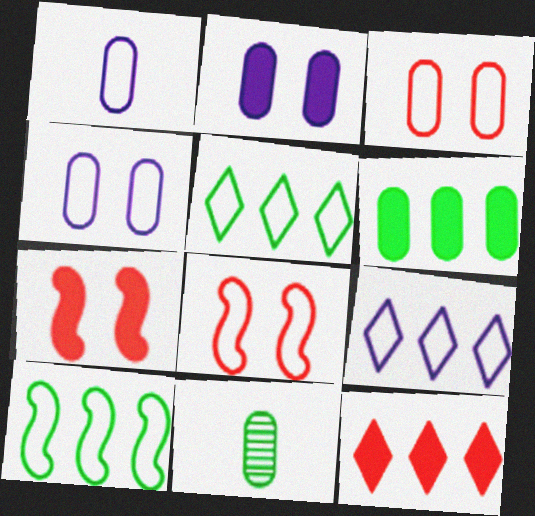[[1, 5, 8], 
[7, 9, 11]]